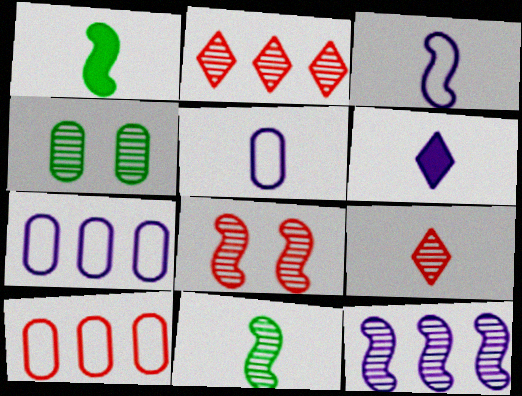[[1, 5, 9], 
[4, 9, 12], 
[8, 11, 12]]